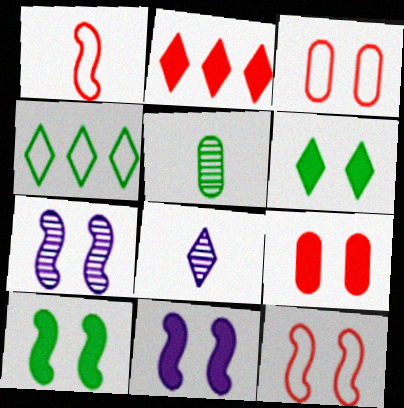[[3, 6, 7], 
[4, 5, 10], 
[6, 9, 11], 
[7, 10, 12]]